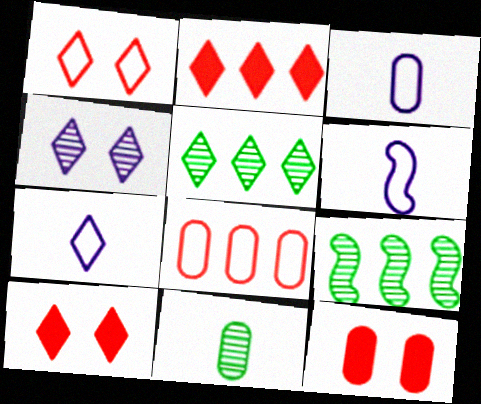[[3, 6, 7], 
[3, 9, 10], 
[5, 6, 12], 
[5, 7, 10], 
[7, 9, 12]]